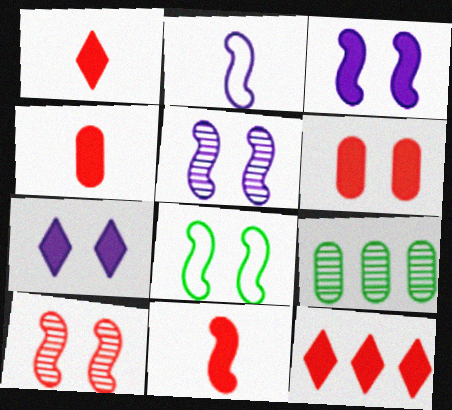[[1, 4, 11], 
[3, 8, 10], 
[6, 11, 12]]